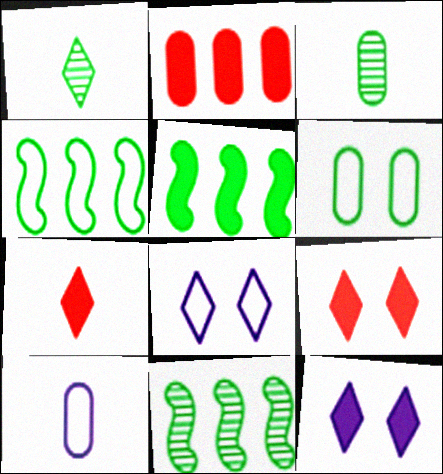[[1, 5, 6], 
[4, 5, 11], 
[9, 10, 11]]